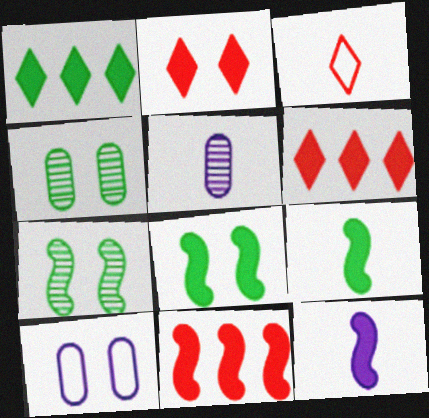[[2, 7, 10], 
[3, 5, 9], 
[8, 11, 12]]